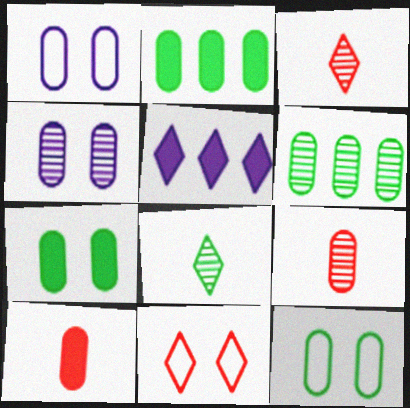[[1, 2, 9], 
[1, 6, 10], 
[4, 6, 9], 
[5, 8, 11]]